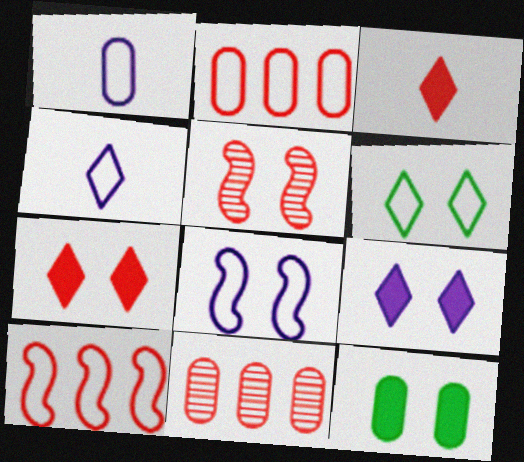[[1, 6, 10], 
[1, 11, 12], 
[2, 3, 5]]